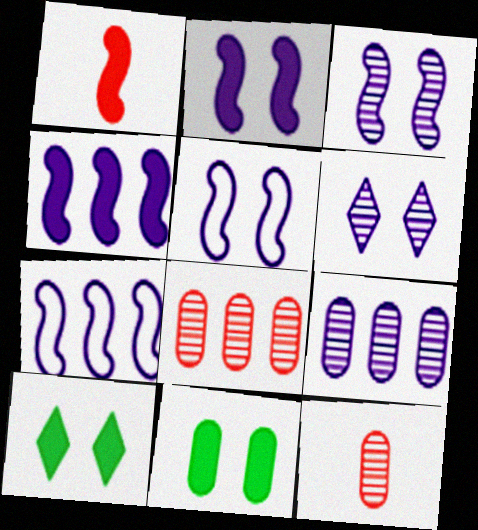[[2, 3, 5], 
[7, 10, 12]]